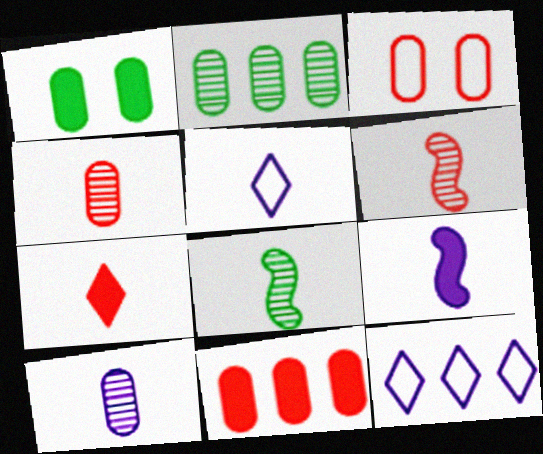[[1, 6, 12], 
[3, 4, 11], 
[5, 9, 10]]